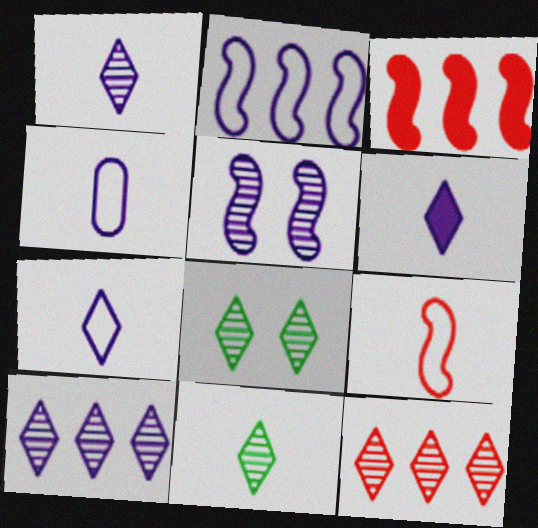[[1, 6, 7], 
[1, 8, 12], 
[3, 4, 8]]